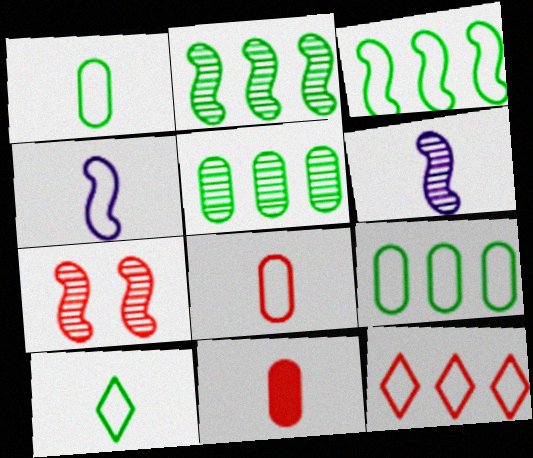[[2, 6, 7], 
[4, 8, 10], 
[6, 10, 11], 
[7, 11, 12]]